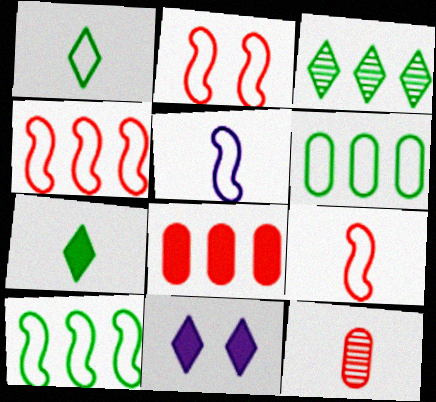[[2, 4, 9], 
[2, 5, 10], 
[5, 7, 12], 
[10, 11, 12]]